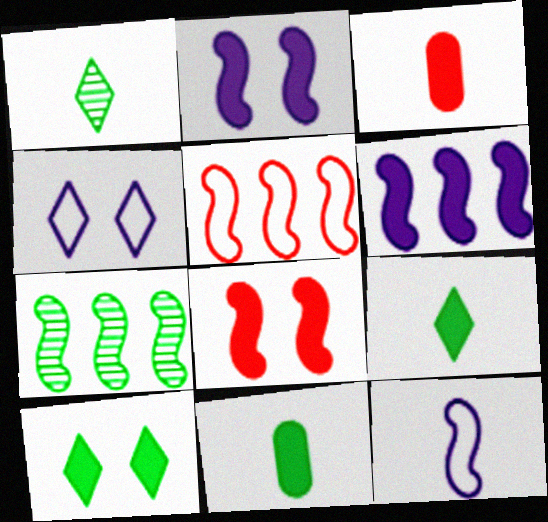[[1, 3, 12], 
[3, 4, 7], 
[3, 6, 10], 
[5, 6, 7], 
[7, 8, 12]]